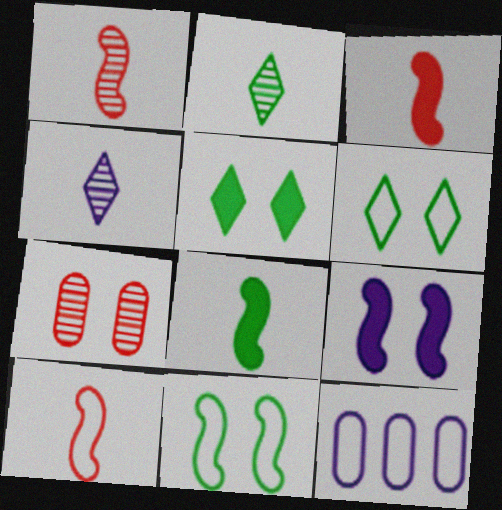[[1, 3, 10], 
[1, 5, 12], 
[4, 9, 12], 
[6, 7, 9], 
[6, 10, 12]]